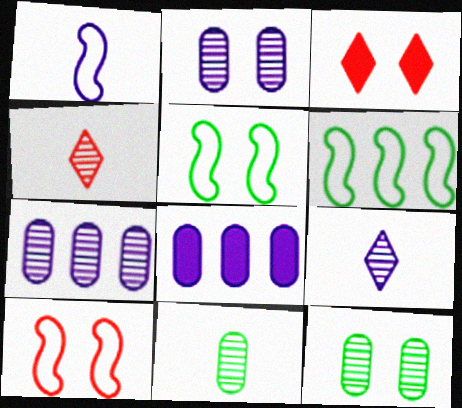[[1, 6, 10], 
[2, 3, 5], 
[4, 5, 8]]